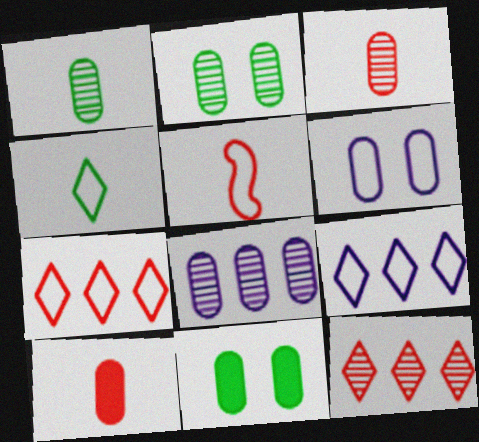[[2, 3, 8]]